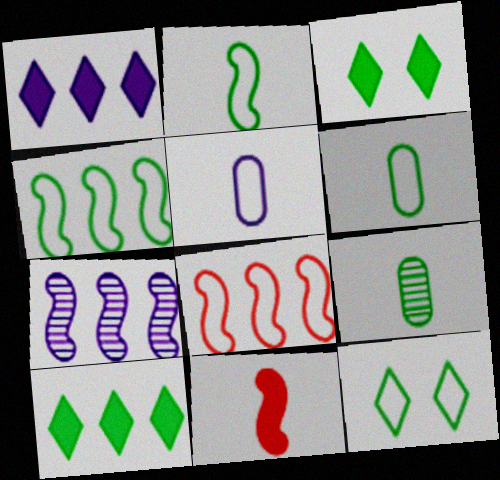[[3, 4, 9], 
[4, 6, 12], 
[5, 8, 12]]